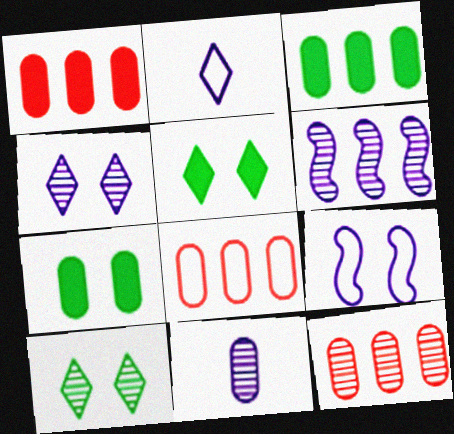[[1, 8, 12], 
[4, 6, 11], 
[7, 8, 11]]